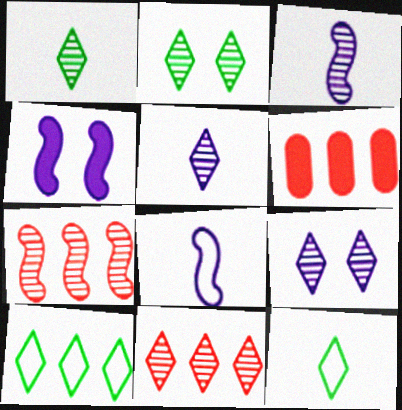[[1, 9, 11], 
[2, 5, 11], 
[2, 6, 8]]